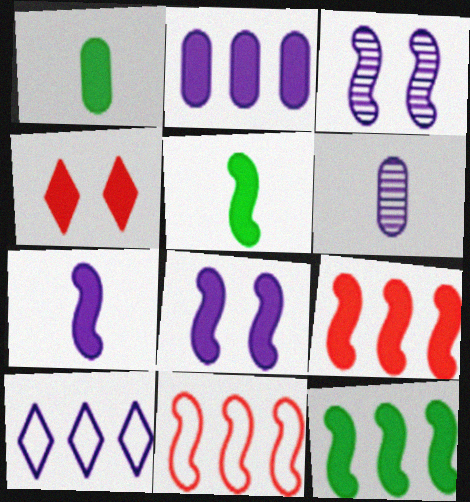[[2, 4, 5], 
[3, 5, 11], 
[5, 8, 9], 
[6, 8, 10]]